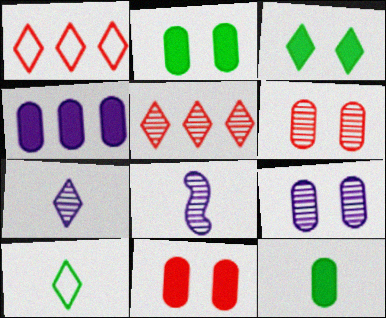[[1, 2, 8], 
[1, 3, 7], 
[4, 11, 12]]